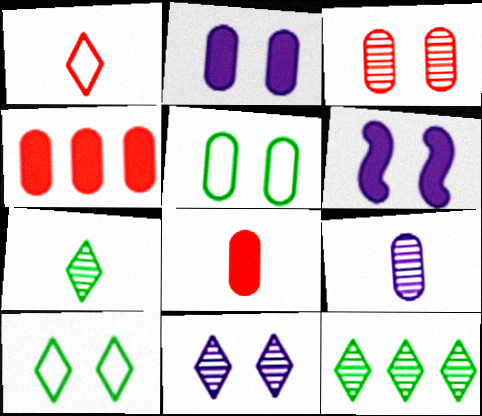[[2, 3, 5], 
[3, 6, 10], 
[4, 5, 9]]